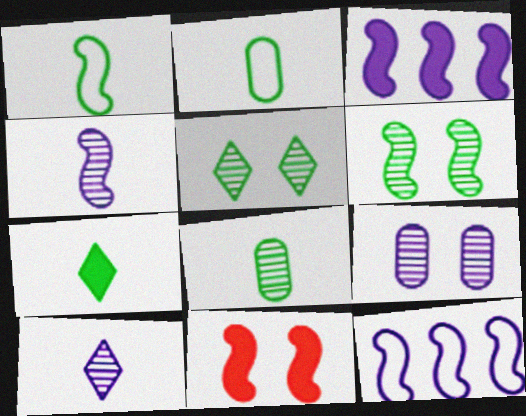[[1, 7, 8]]